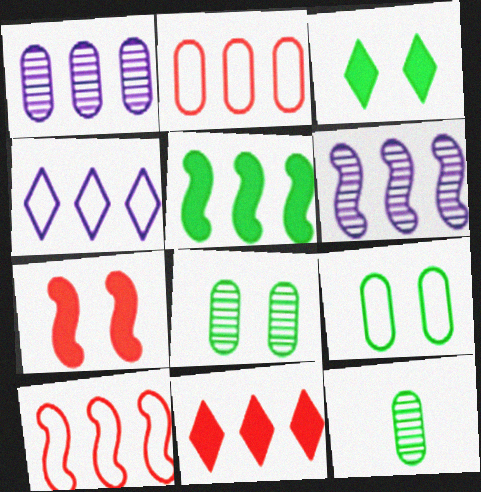[[4, 7, 12], 
[5, 6, 10]]